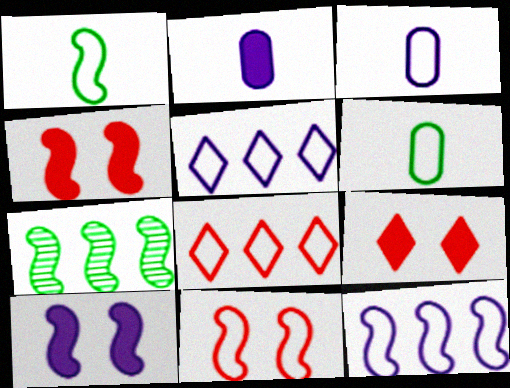[[1, 11, 12], 
[3, 7, 9], 
[5, 6, 11]]